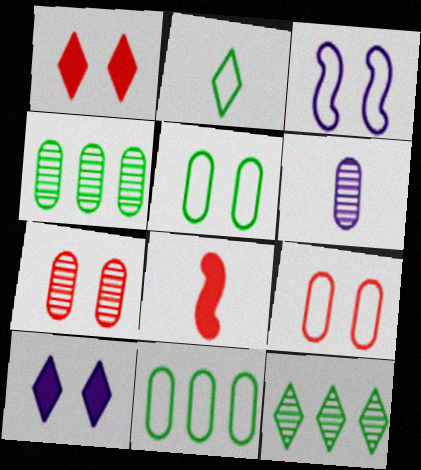[[2, 6, 8], 
[4, 6, 7]]